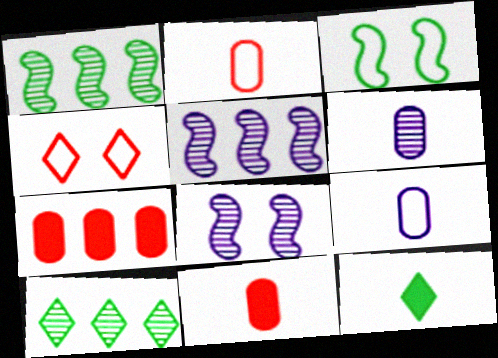[]